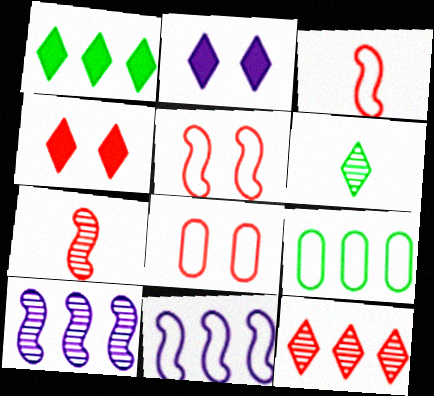[[2, 7, 9]]